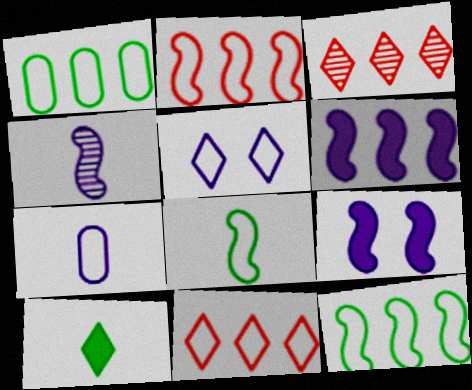[[1, 3, 6], 
[3, 5, 10]]